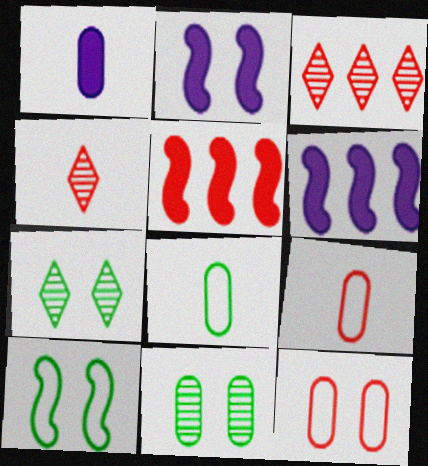[[1, 3, 10], 
[2, 3, 8], 
[2, 7, 12], 
[4, 5, 12], 
[6, 7, 9]]